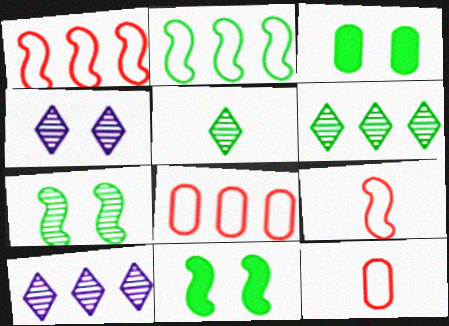[[2, 3, 5], 
[3, 9, 10], 
[10, 11, 12]]